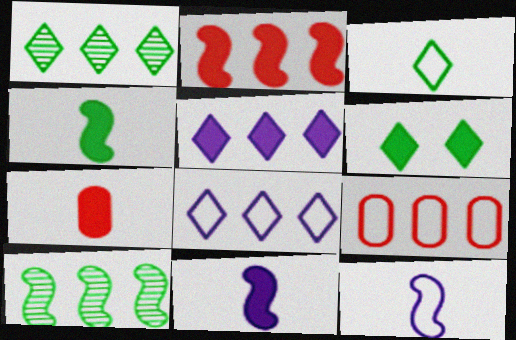[[1, 3, 6], 
[5, 9, 10]]